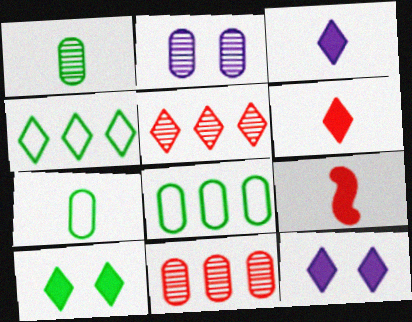[[1, 2, 11], 
[2, 4, 9]]